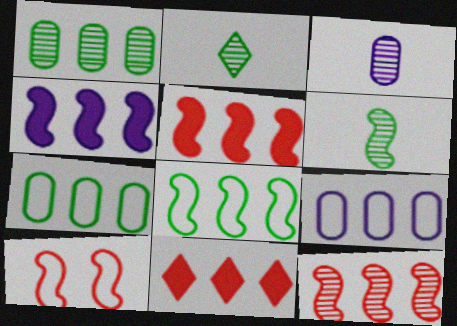[[4, 6, 10], 
[4, 8, 12]]